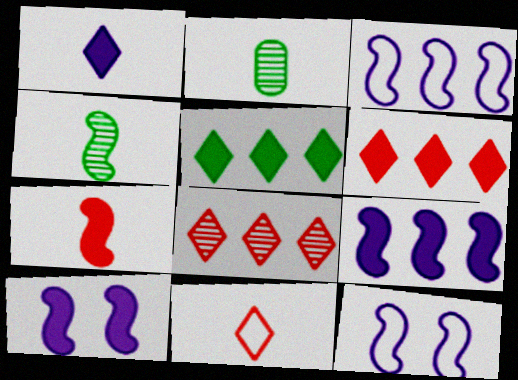[[2, 6, 12]]